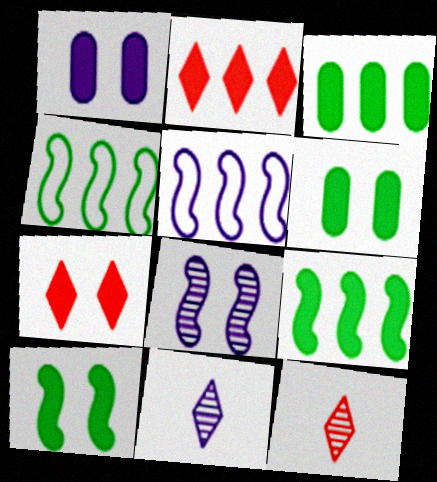[[1, 4, 12], 
[1, 5, 11], 
[1, 7, 10], 
[5, 6, 12]]